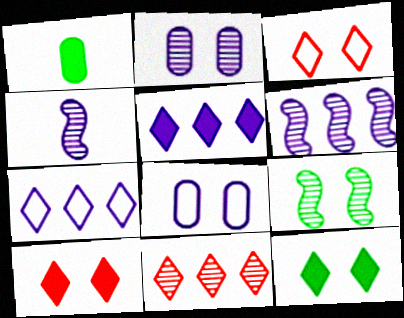[[1, 3, 6], 
[4, 5, 8], 
[8, 9, 10]]